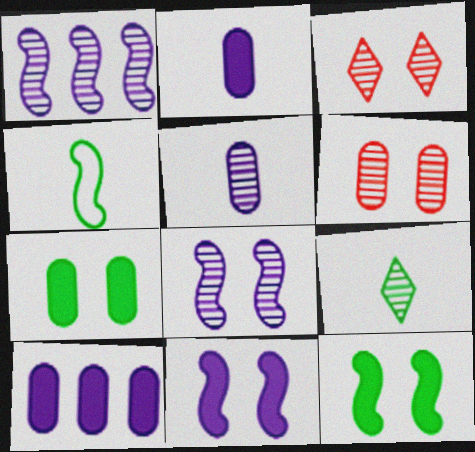[[1, 6, 9], 
[3, 4, 10]]